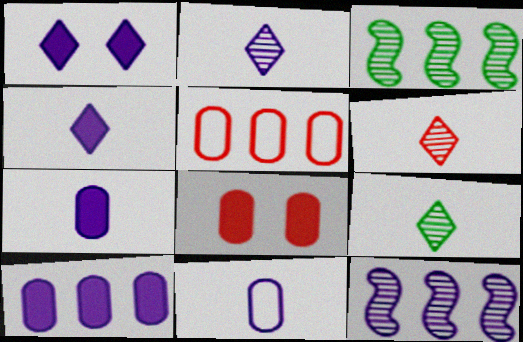[[1, 11, 12], 
[2, 6, 9]]